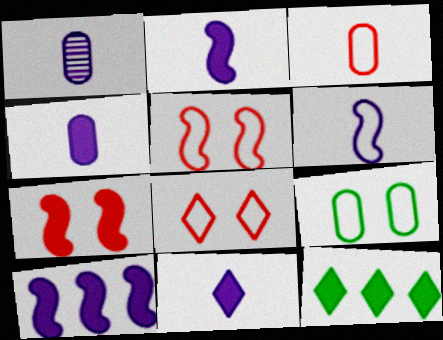[[1, 5, 12], 
[1, 6, 11], 
[2, 4, 11], 
[4, 7, 12]]